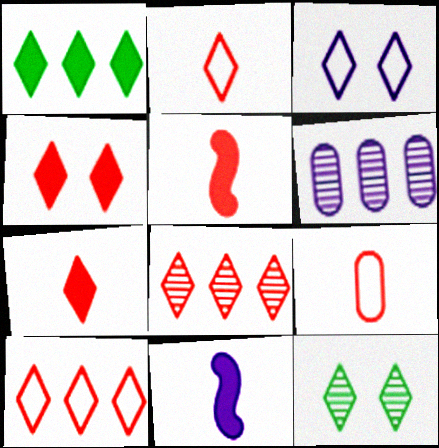[[2, 4, 8], 
[3, 4, 12], 
[3, 6, 11]]